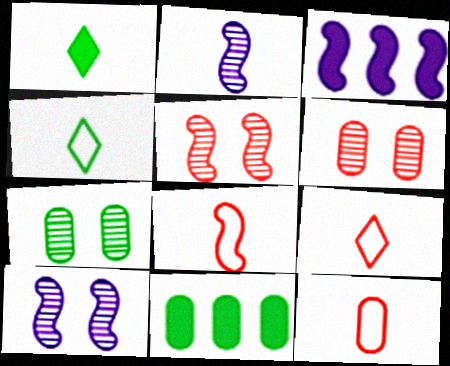[[1, 2, 12], 
[3, 4, 6], 
[3, 7, 9], 
[8, 9, 12], 
[9, 10, 11]]